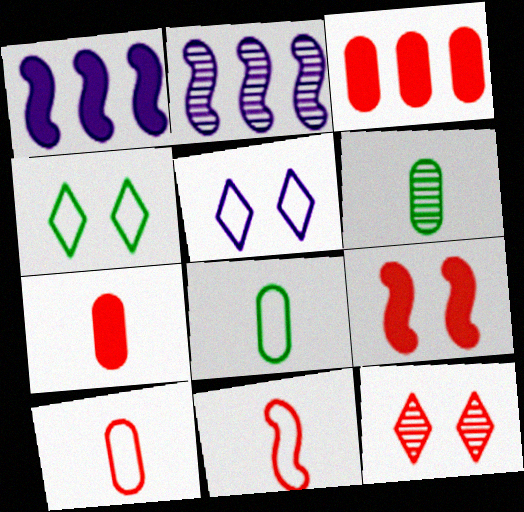[[1, 8, 12], 
[2, 4, 7], 
[2, 6, 12], 
[3, 11, 12]]